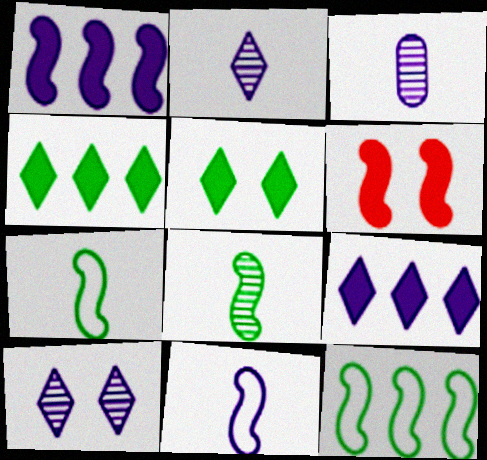[]